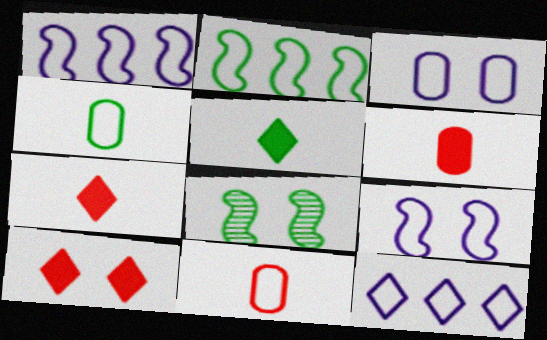[[3, 8, 10], 
[6, 8, 12]]